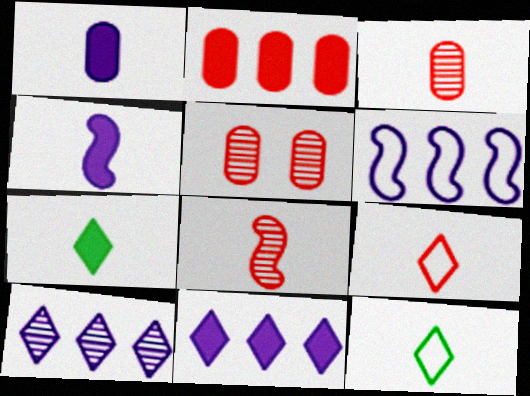[[1, 8, 12], 
[3, 4, 12], 
[5, 6, 7]]